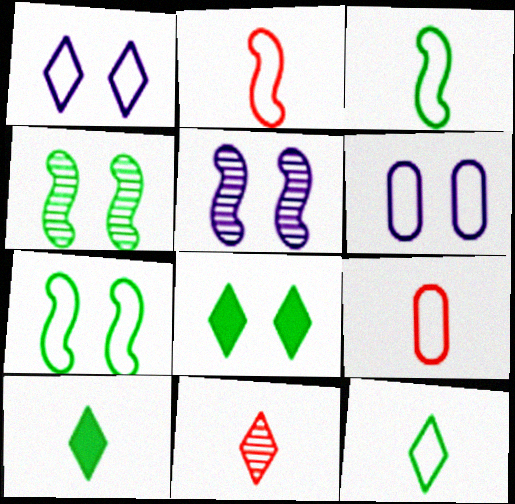[]